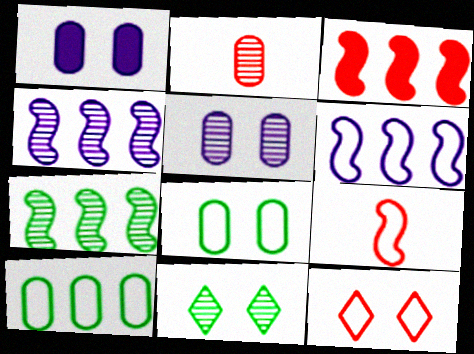[[1, 2, 10], 
[2, 3, 12], 
[2, 4, 11], 
[3, 6, 7]]